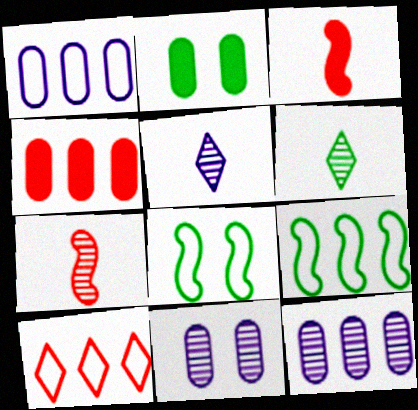[[1, 9, 10], 
[2, 6, 9], 
[4, 5, 8]]